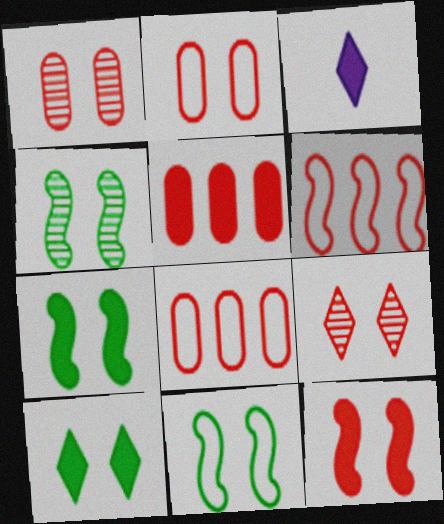[[2, 9, 12], 
[3, 4, 8], 
[3, 5, 7], 
[4, 7, 11]]